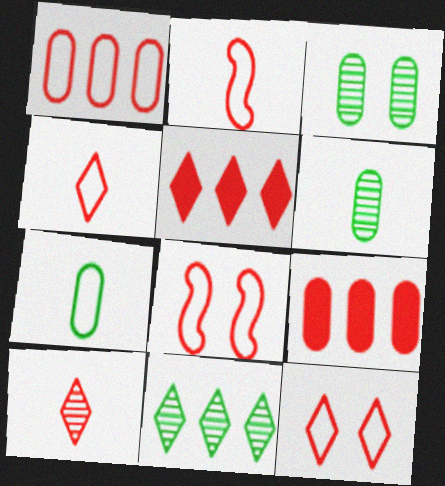[[1, 2, 12], 
[1, 4, 8], 
[5, 10, 12], 
[8, 9, 10]]